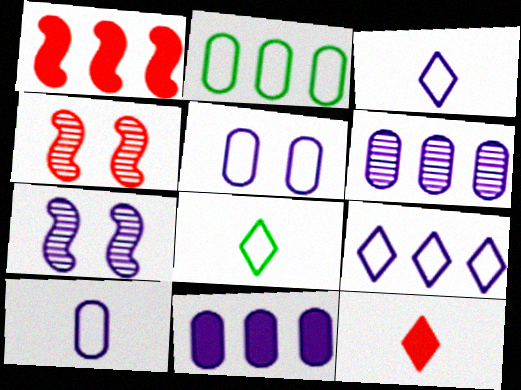[[2, 7, 12], 
[3, 7, 11], 
[4, 8, 11]]